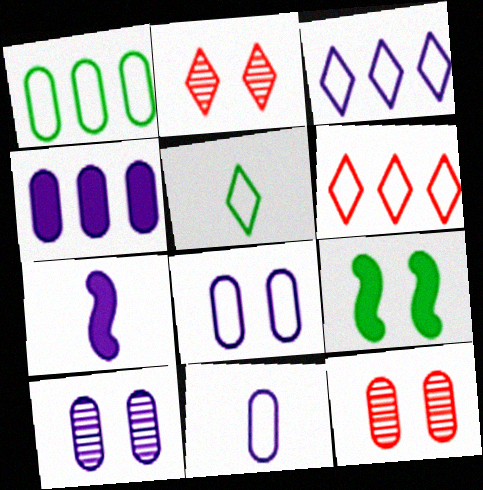[[1, 2, 7], 
[2, 8, 9], 
[3, 7, 10], 
[4, 10, 11]]